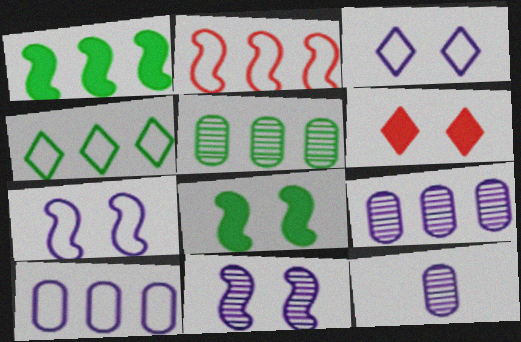[[1, 4, 5], 
[2, 4, 10]]